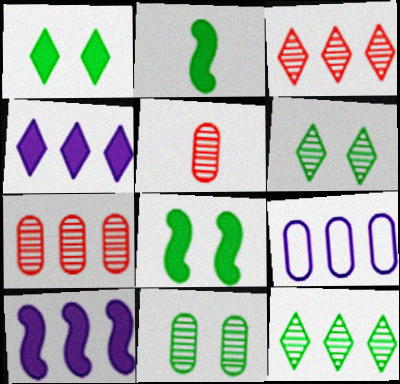[]